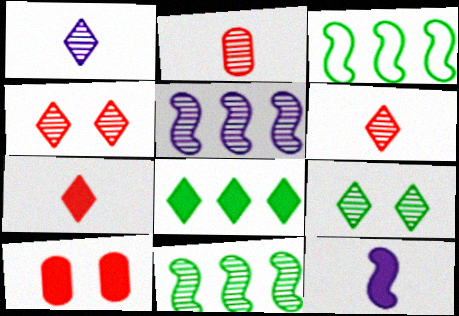[[1, 3, 10], 
[2, 5, 9], 
[8, 10, 12]]